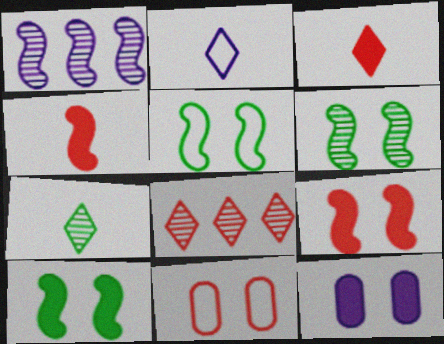[[1, 2, 12], 
[1, 4, 5], 
[2, 3, 7], 
[4, 8, 11], 
[5, 6, 10]]